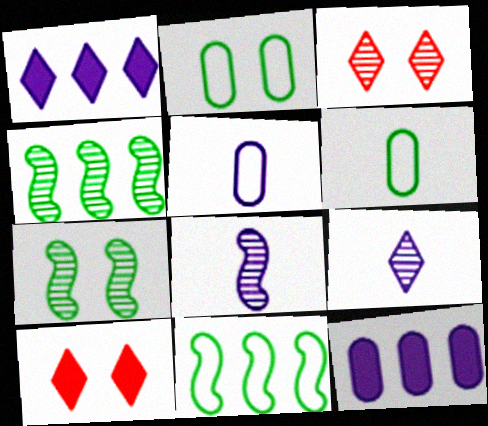[[4, 5, 10]]